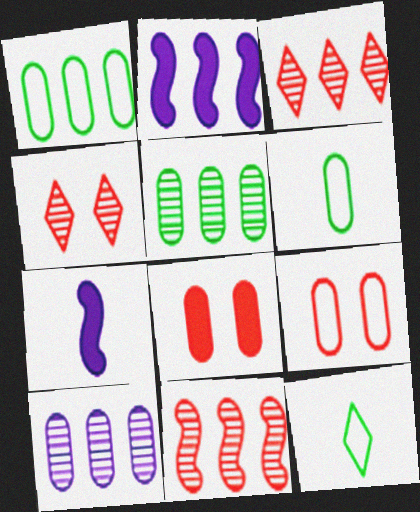[[1, 2, 3], 
[1, 4, 7], 
[2, 4, 6], 
[6, 8, 10]]